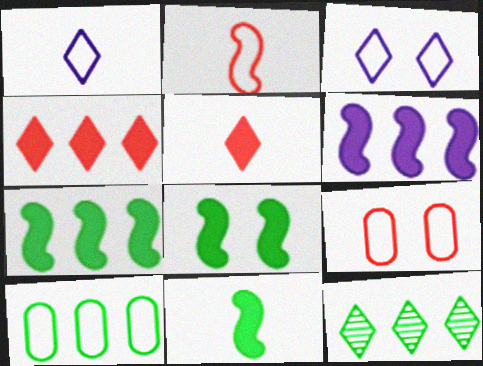[[2, 3, 10], 
[3, 5, 12], 
[7, 8, 11], 
[7, 10, 12]]